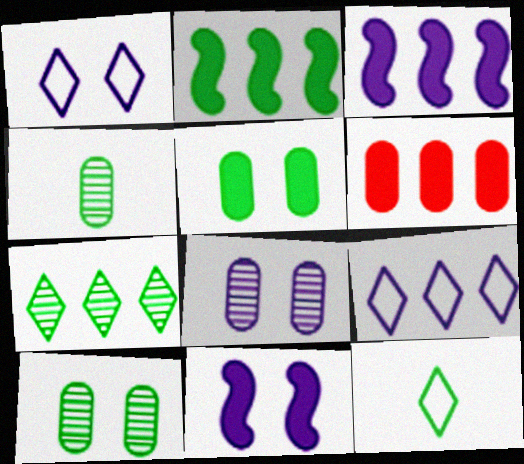[[1, 8, 11], 
[2, 10, 12]]